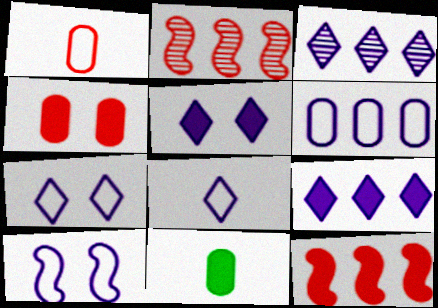[[2, 7, 11], 
[3, 5, 8], 
[5, 11, 12], 
[6, 8, 10]]